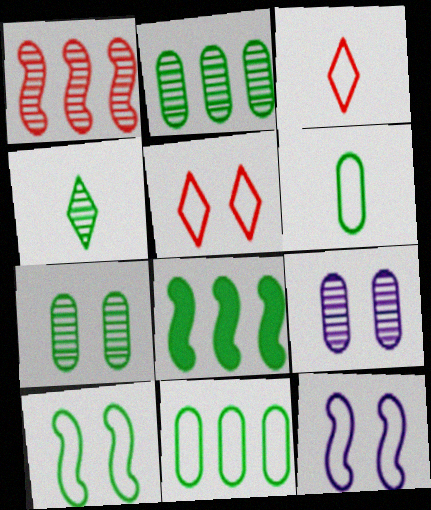[[1, 4, 9], 
[3, 8, 9], 
[3, 11, 12]]